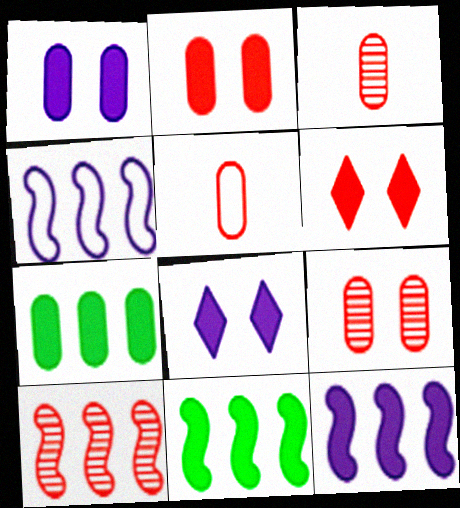[[4, 10, 11], 
[5, 6, 10]]